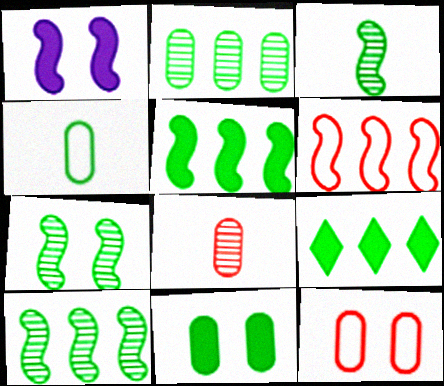[[1, 3, 6], 
[2, 4, 11], 
[3, 7, 10], 
[4, 7, 9]]